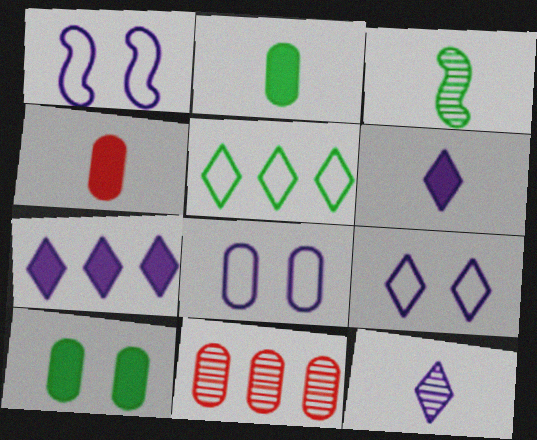[[1, 8, 9], 
[2, 8, 11], 
[3, 5, 10], 
[7, 9, 12]]